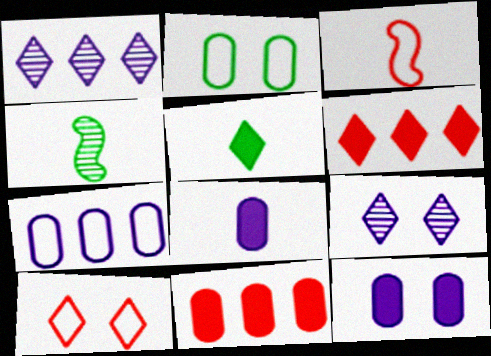[[1, 5, 10]]